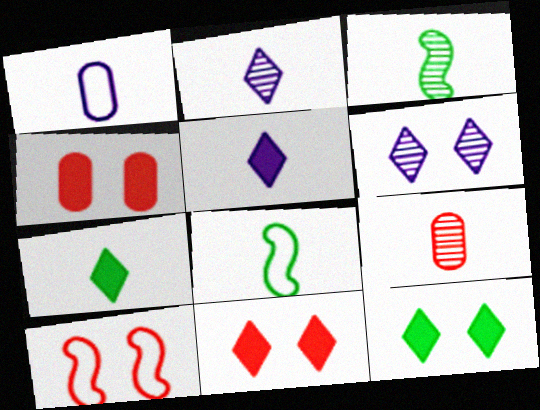[[2, 3, 9], 
[5, 8, 9]]